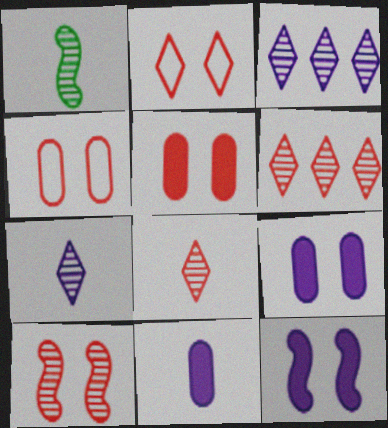[[2, 5, 10]]